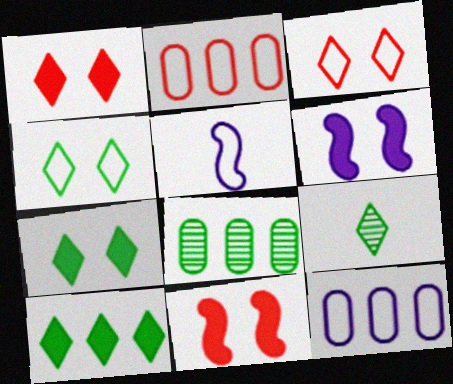[[1, 5, 8], 
[2, 4, 5], 
[2, 6, 9], 
[4, 9, 10], 
[9, 11, 12]]